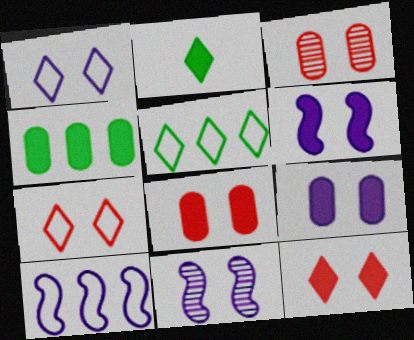[[1, 9, 11], 
[2, 3, 10]]